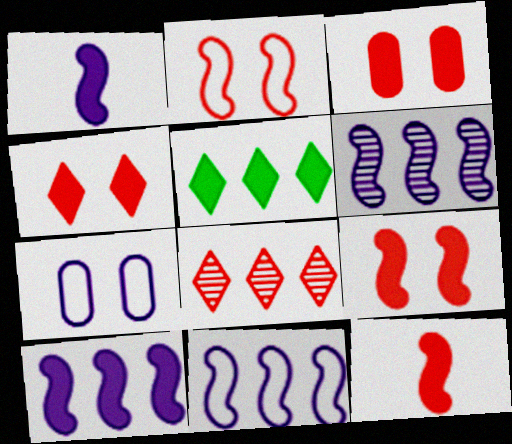[[1, 3, 5], 
[3, 4, 9], 
[6, 10, 11]]